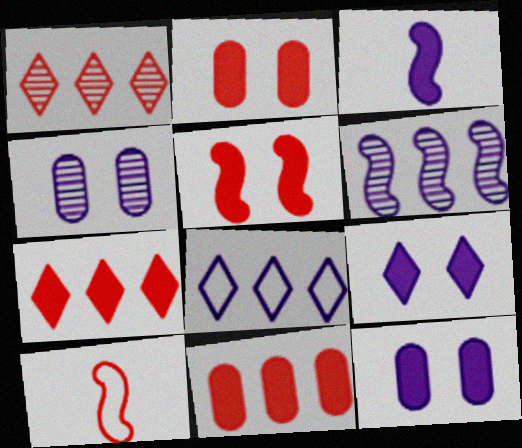[[1, 2, 10], 
[3, 4, 8]]